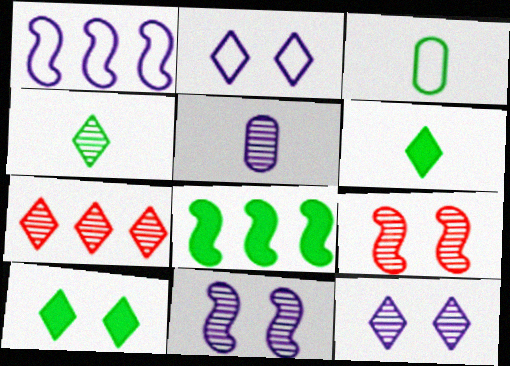[[2, 6, 7], 
[4, 7, 12]]